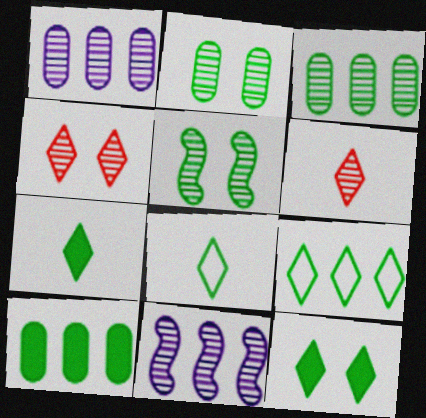[[1, 5, 6], 
[2, 6, 11], 
[5, 8, 10]]